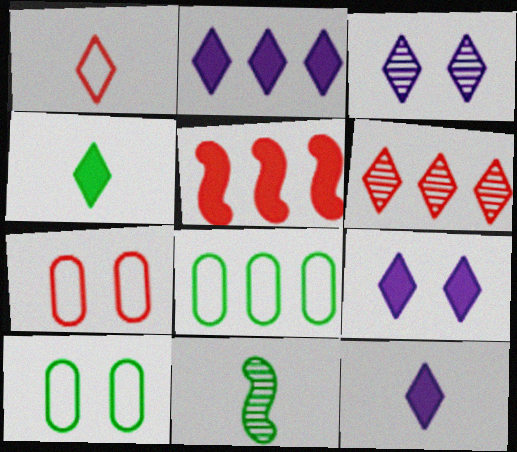[[2, 7, 11], 
[2, 9, 12]]